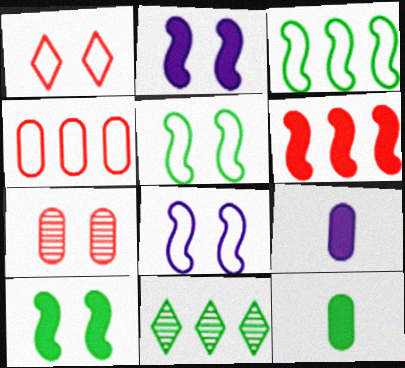[[5, 11, 12]]